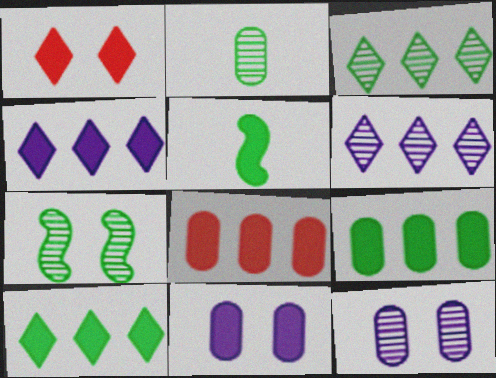[[2, 3, 7]]